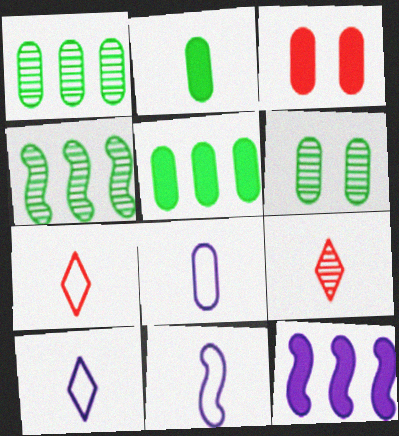[[1, 3, 8], 
[2, 9, 11], 
[3, 4, 10], 
[6, 7, 12], 
[8, 10, 11]]